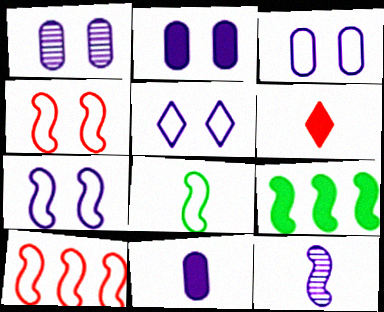[[1, 2, 3], 
[2, 6, 9], 
[3, 5, 7], 
[4, 9, 12], 
[7, 8, 10]]